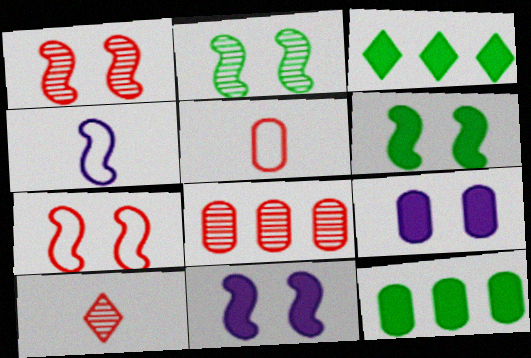[[1, 8, 10], 
[2, 7, 11]]